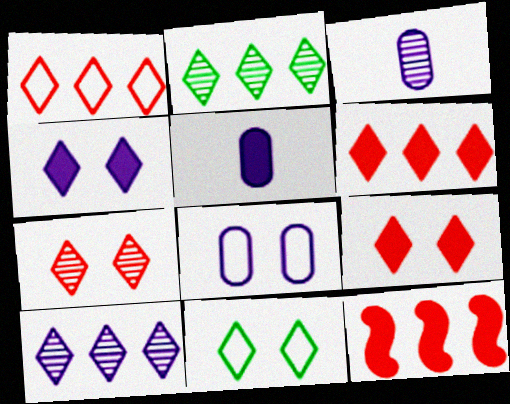[[3, 11, 12], 
[4, 7, 11]]